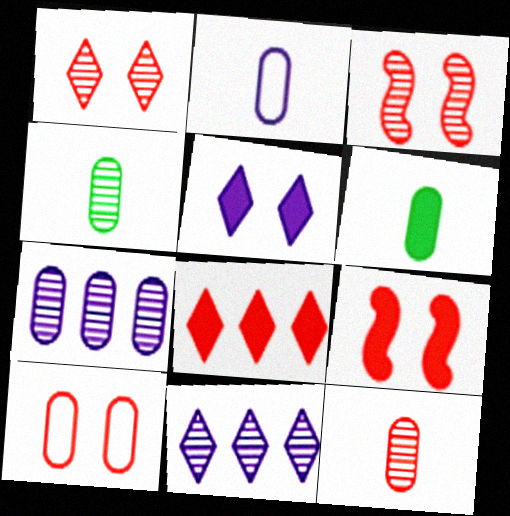[[1, 9, 10], 
[2, 6, 12], 
[3, 4, 11], 
[6, 7, 10]]